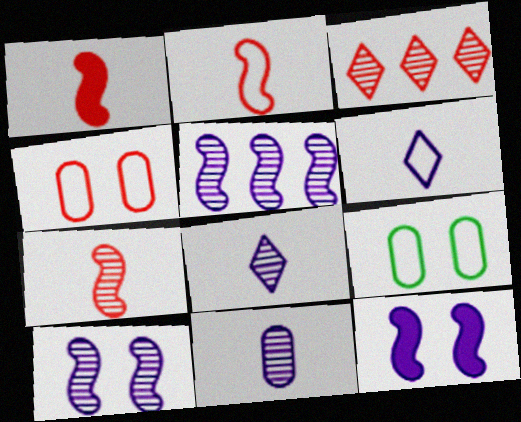[[1, 2, 7], 
[1, 3, 4]]